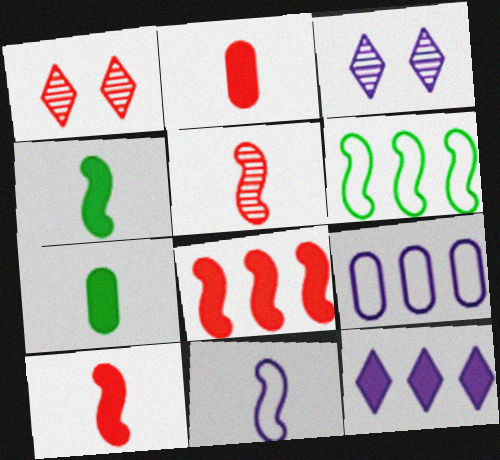[[1, 4, 9], 
[2, 3, 6], 
[4, 5, 11]]